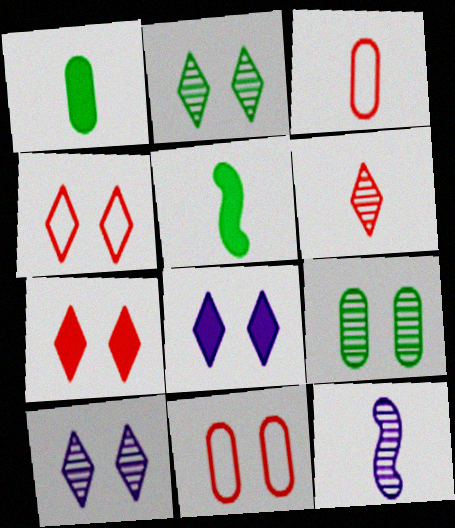[[2, 4, 8]]